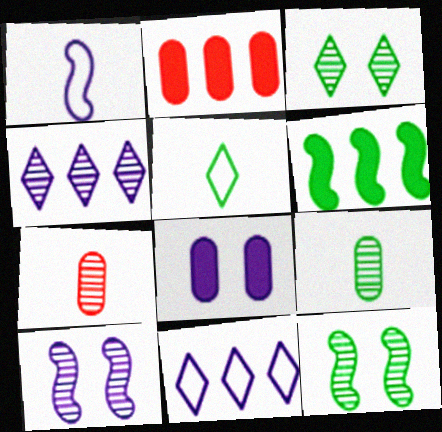[[1, 2, 3], 
[1, 4, 8], 
[2, 5, 10], 
[4, 7, 12]]